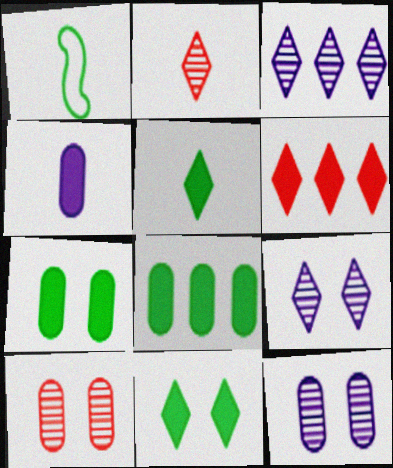[[1, 2, 4], 
[1, 6, 12]]